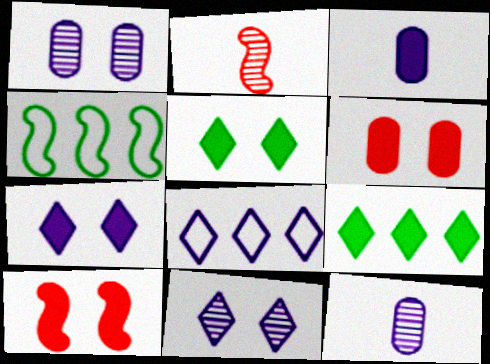[[3, 9, 10]]